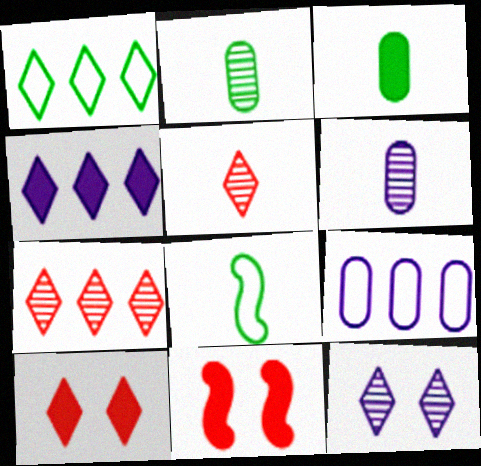[[1, 4, 7], 
[1, 6, 11], 
[3, 4, 11]]